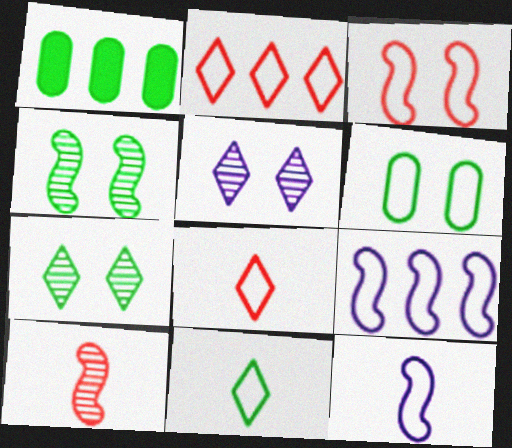[[1, 4, 11], 
[2, 6, 12], 
[6, 8, 9]]